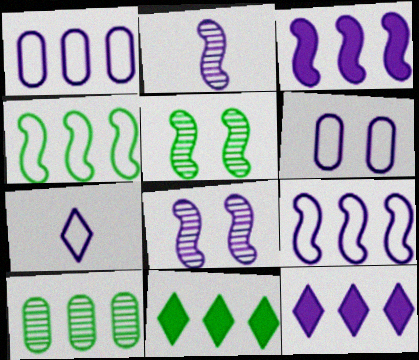[[2, 6, 12], 
[4, 10, 11], 
[6, 7, 9]]